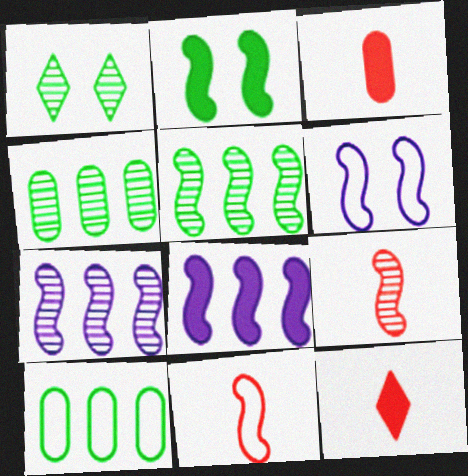[[2, 7, 11], 
[4, 6, 12]]